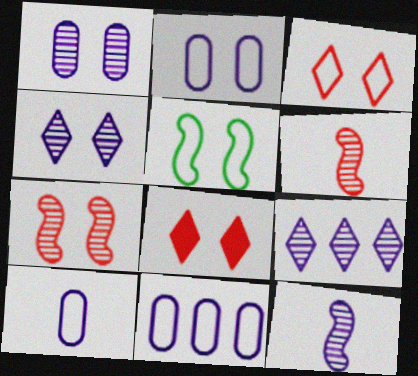[[1, 5, 8], 
[1, 9, 12], 
[2, 3, 5], 
[2, 10, 11]]